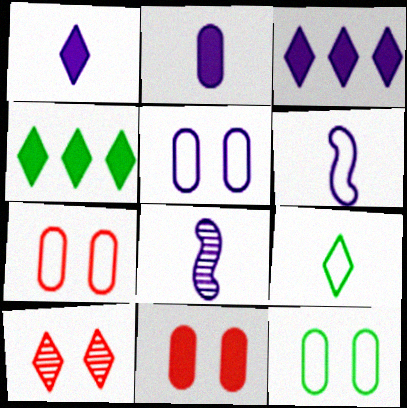[[3, 5, 8], 
[3, 9, 10], 
[4, 7, 8], 
[5, 7, 12]]